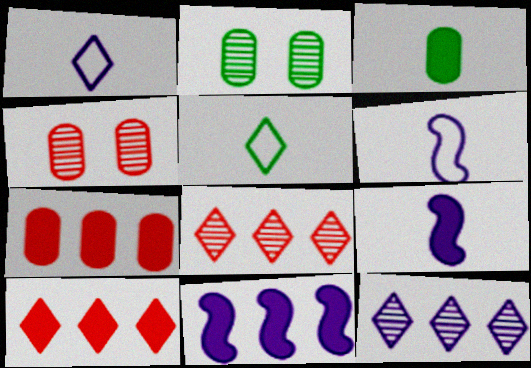[[2, 6, 10], 
[4, 5, 11]]